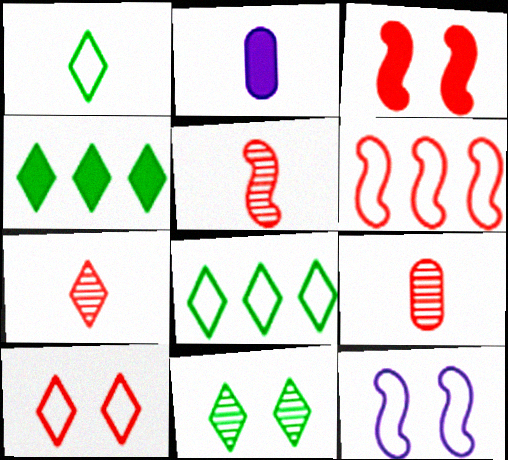[[1, 2, 5], 
[1, 4, 11], 
[2, 3, 4], 
[2, 6, 11], 
[3, 5, 6], 
[4, 9, 12], 
[5, 7, 9]]